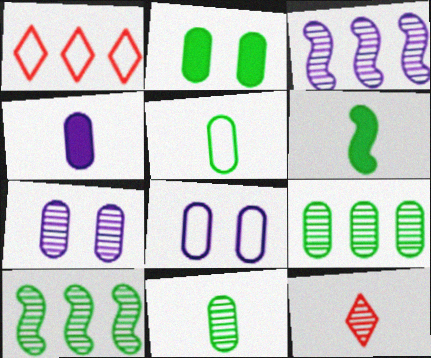[[1, 6, 7], 
[2, 5, 9], 
[7, 10, 12]]